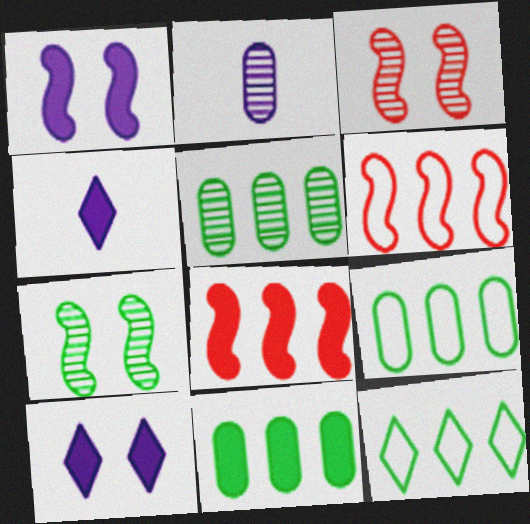[[3, 4, 9], 
[5, 9, 11]]